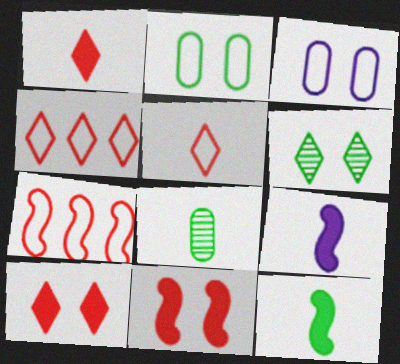[[3, 6, 11], 
[5, 8, 9]]